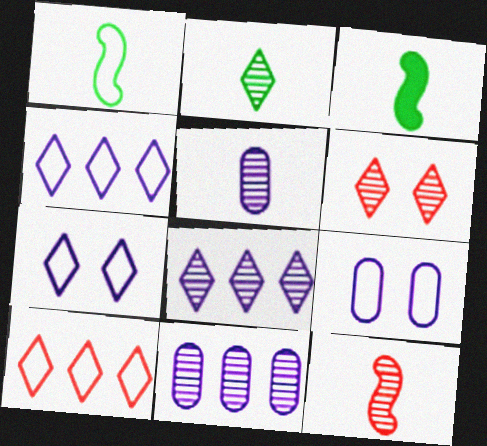[[1, 9, 10], 
[2, 5, 12], 
[2, 6, 8]]